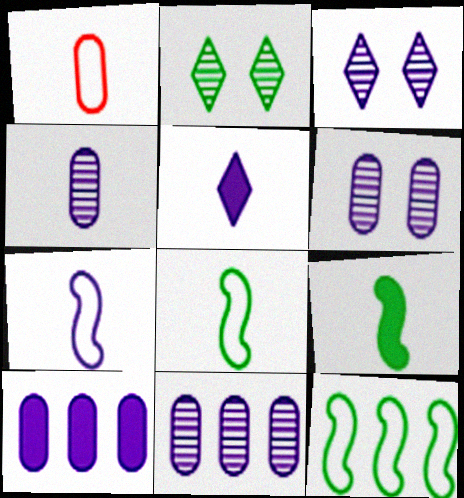[[3, 7, 10], 
[4, 5, 7], 
[4, 6, 11]]